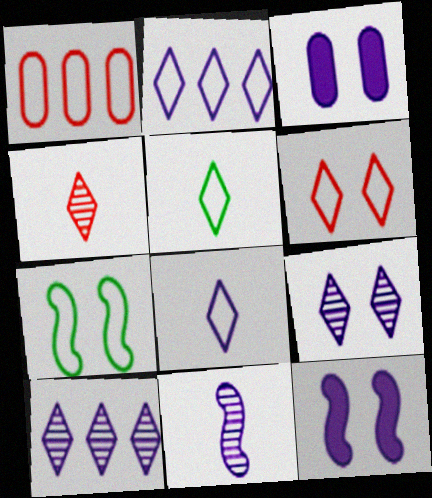[[1, 7, 8], 
[2, 3, 11], 
[2, 5, 6]]